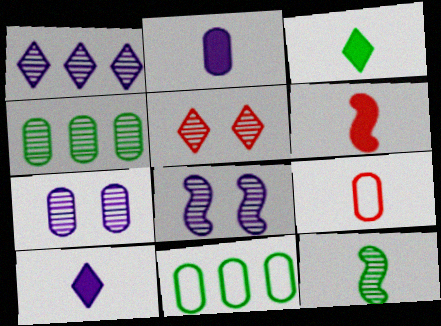[[2, 3, 6], 
[9, 10, 12]]